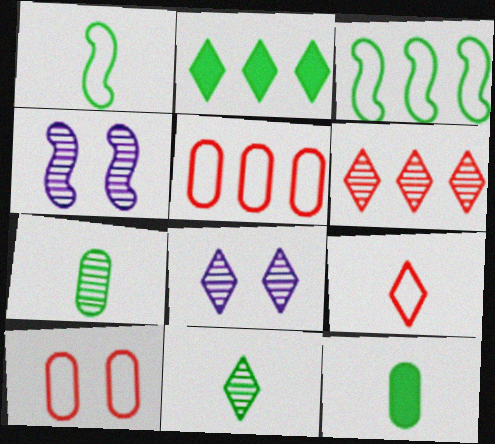[[1, 11, 12], 
[2, 8, 9], 
[4, 6, 7], 
[6, 8, 11]]